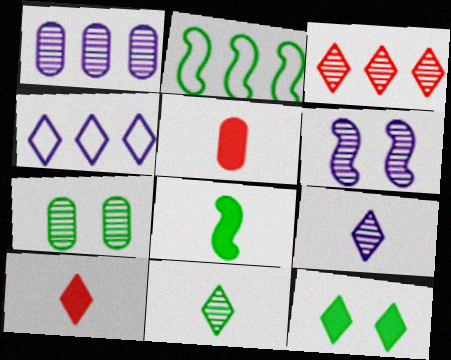[[1, 6, 9]]